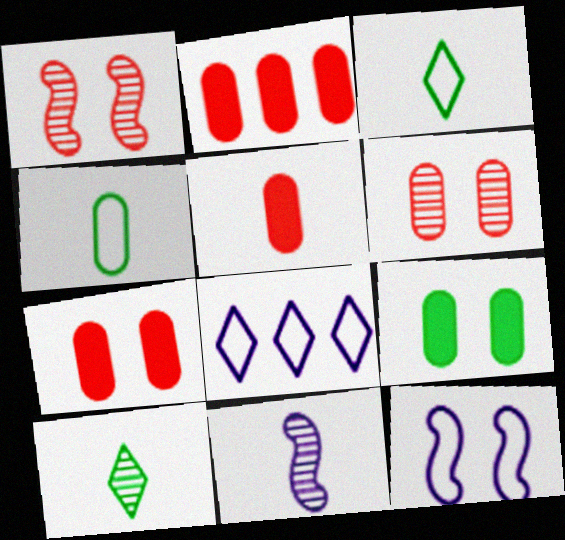[[2, 5, 7], 
[2, 10, 12], 
[3, 5, 11]]